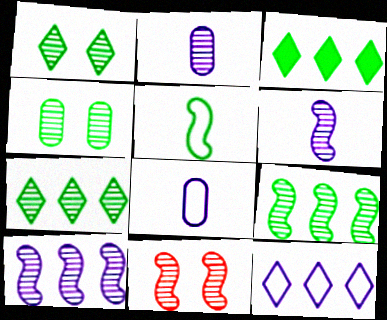[[2, 7, 11], 
[3, 4, 5], 
[3, 8, 11], 
[6, 9, 11]]